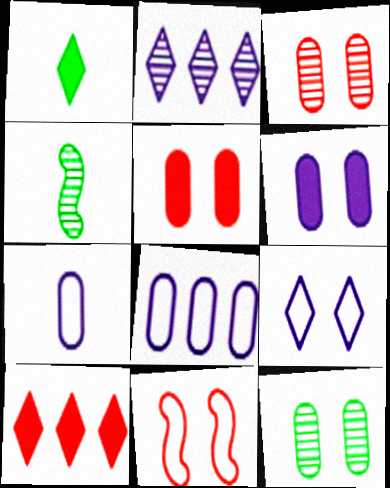[[2, 3, 4]]